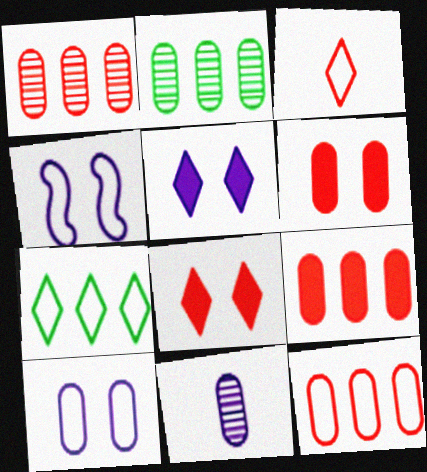[[1, 9, 12]]